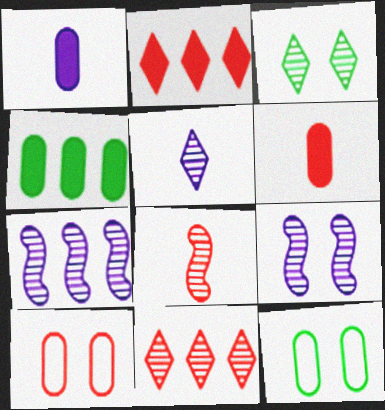[[2, 8, 10], 
[3, 5, 11]]